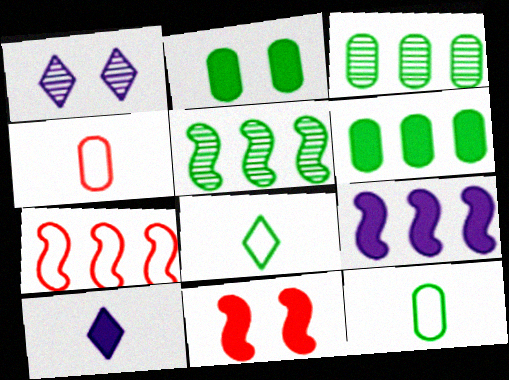[[2, 3, 12], 
[2, 5, 8], 
[5, 7, 9], 
[6, 10, 11]]